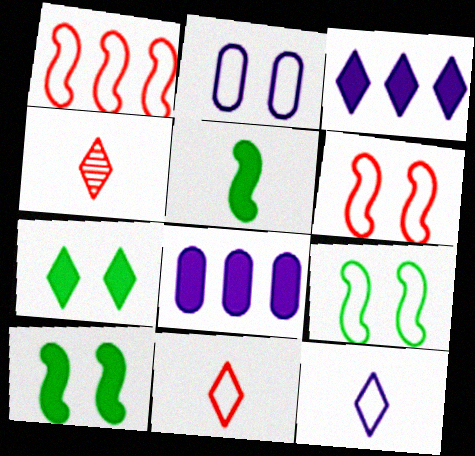[[4, 8, 9]]